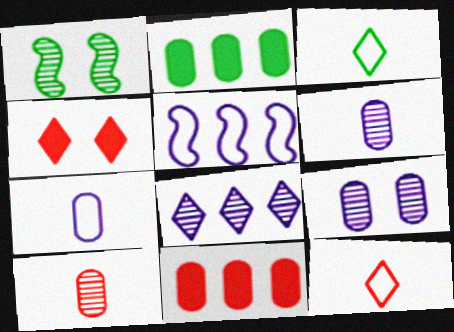[[1, 2, 3], 
[1, 8, 10], 
[3, 4, 8]]